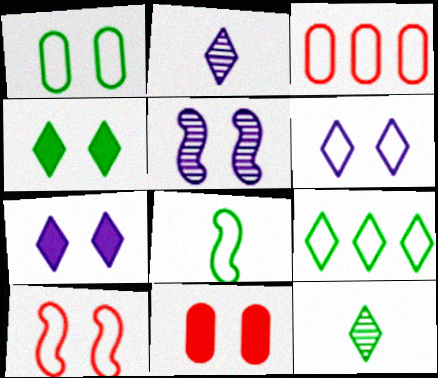[[1, 6, 10], 
[1, 8, 9], 
[3, 6, 8], 
[4, 9, 12]]